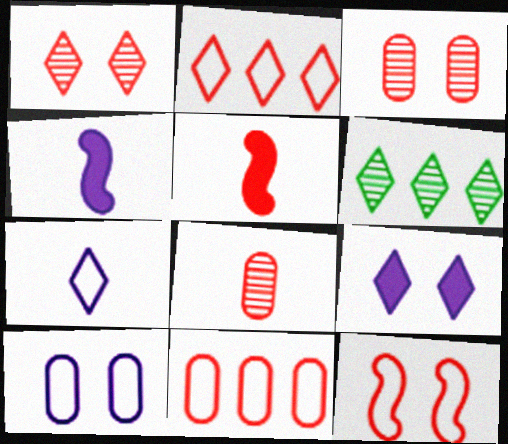[[1, 5, 11], 
[2, 3, 5], 
[5, 6, 10]]